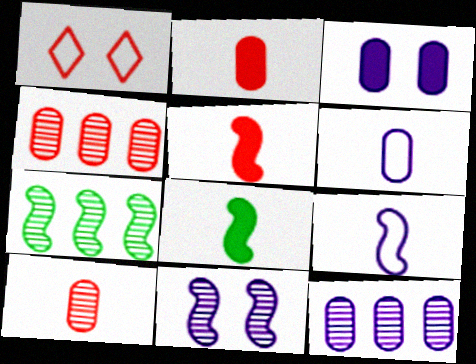[[1, 4, 5], 
[1, 8, 12], 
[3, 6, 12]]